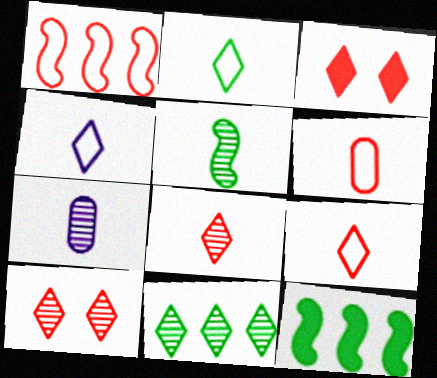[[2, 4, 9], 
[3, 4, 11], 
[5, 7, 8]]